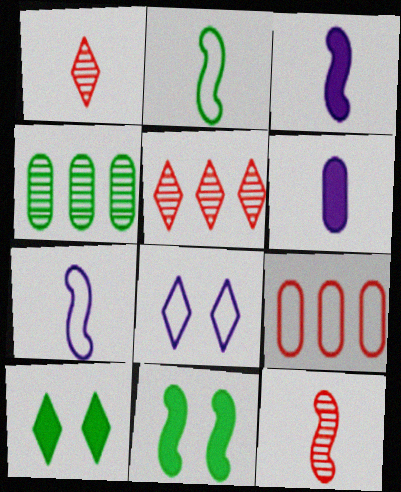[[1, 2, 6], 
[2, 3, 12], 
[2, 4, 10], 
[2, 8, 9]]